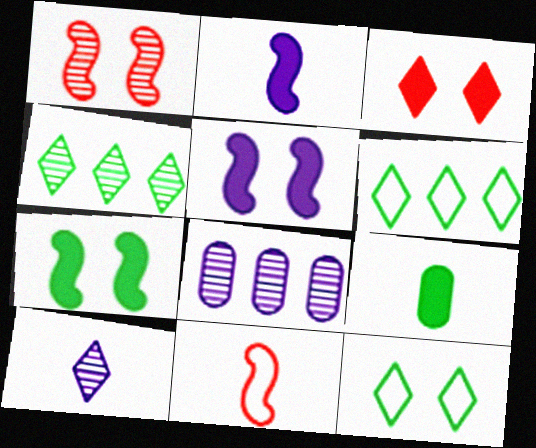[[3, 6, 10], 
[9, 10, 11]]